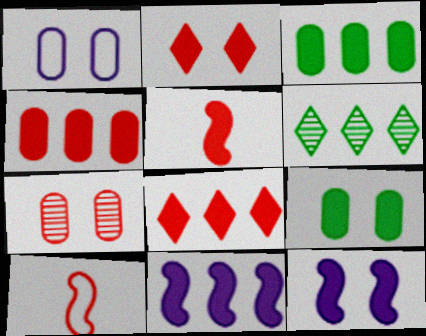[[1, 5, 6], 
[1, 7, 9], 
[2, 4, 5], 
[2, 9, 12], 
[3, 8, 11], 
[7, 8, 10]]